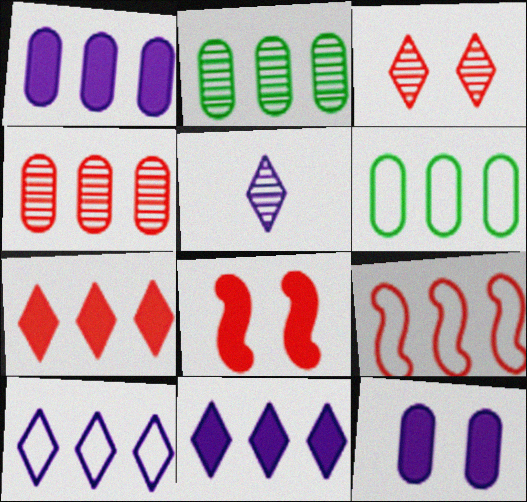[[1, 4, 6], 
[2, 9, 11], 
[4, 7, 9], 
[5, 6, 8], 
[6, 9, 10]]